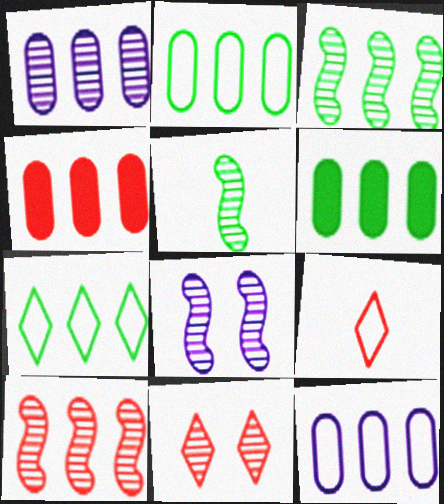[[1, 2, 4], 
[1, 5, 11], 
[3, 6, 7], 
[5, 8, 10], 
[6, 8, 9]]